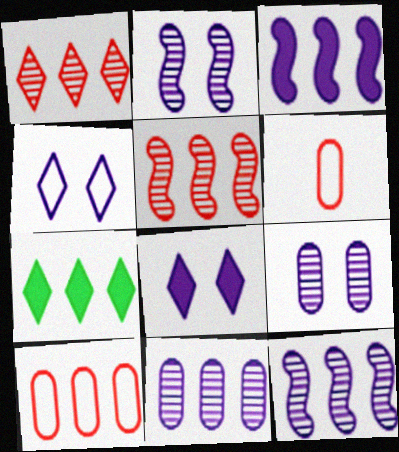[[2, 6, 7], 
[7, 10, 12]]